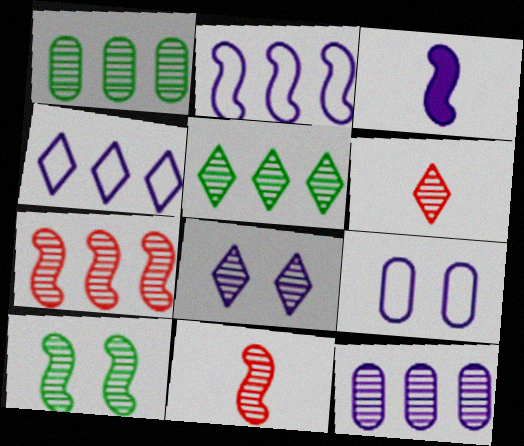[[1, 8, 11], 
[5, 6, 8], 
[5, 7, 12], 
[6, 10, 12]]